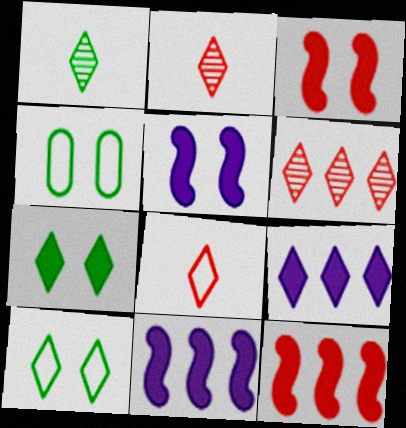[[2, 4, 11], 
[2, 9, 10]]